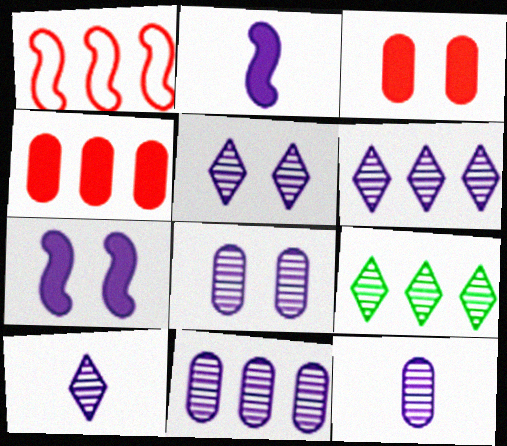[[5, 6, 10], 
[8, 11, 12]]